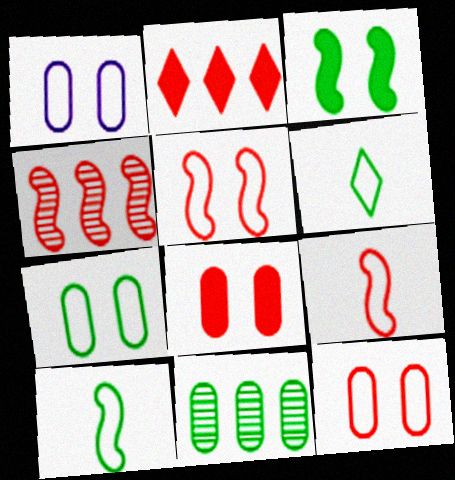[[1, 7, 12], 
[3, 6, 11]]